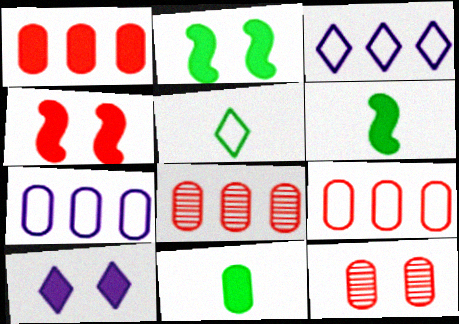[[1, 6, 10], 
[1, 8, 9], 
[3, 6, 12], 
[7, 11, 12]]